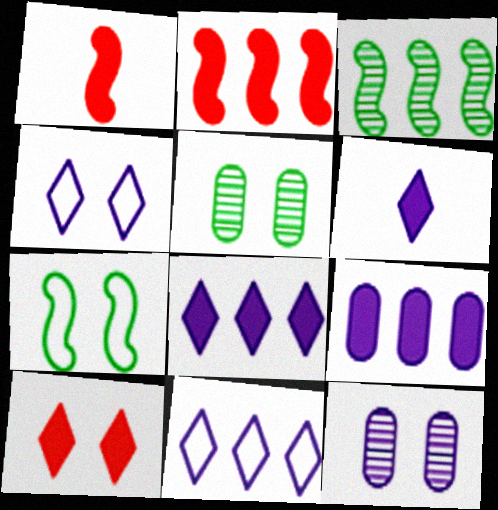[[1, 5, 11], 
[7, 10, 12]]